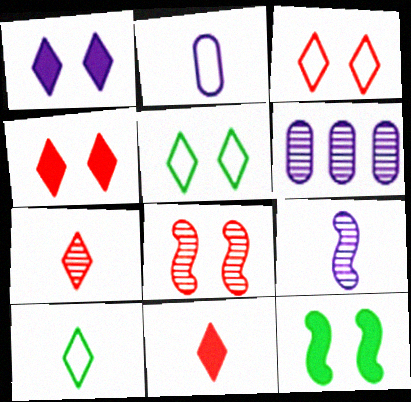[]